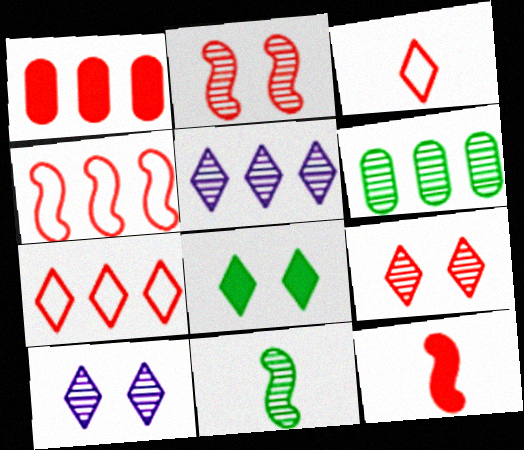[[1, 2, 3], 
[2, 4, 12], 
[3, 5, 8]]